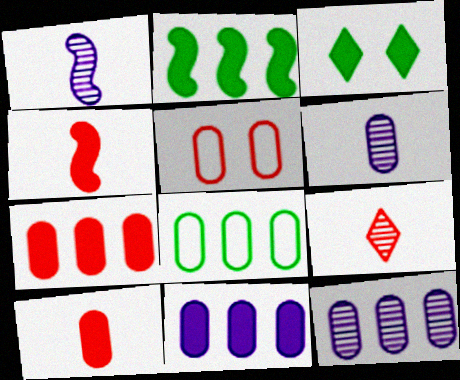[[3, 4, 11], 
[7, 8, 12]]